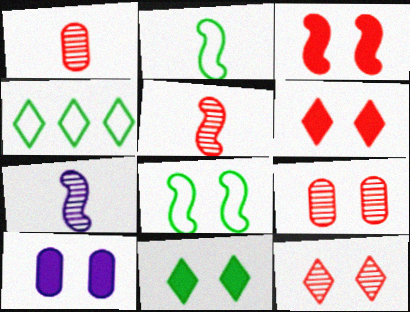[[3, 10, 11], 
[4, 5, 10], 
[8, 10, 12]]